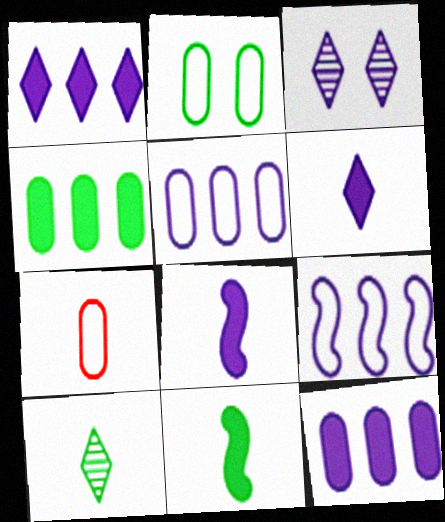[[2, 5, 7], 
[3, 5, 8], 
[7, 8, 10]]